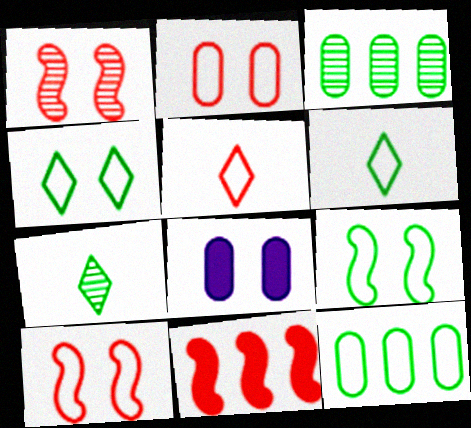[[1, 4, 8], 
[6, 9, 12]]